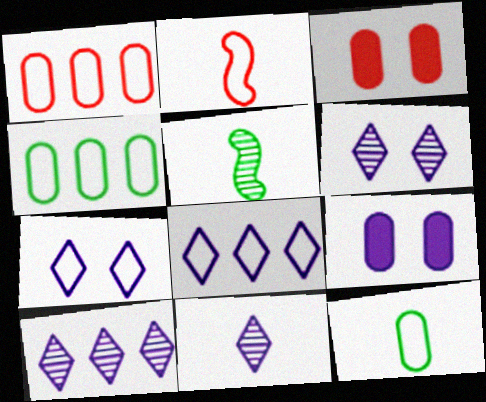[[2, 4, 7], 
[3, 5, 8], 
[6, 10, 11]]